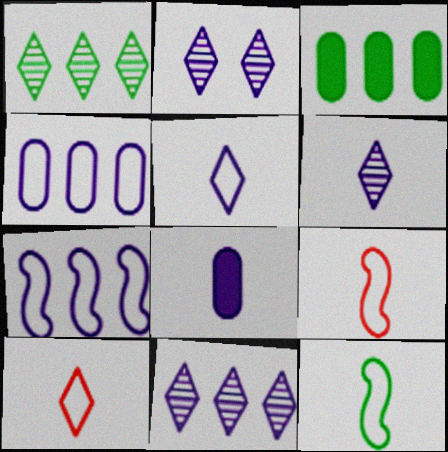[[2, 3, 9], 
[2, 6, 11], 
[2, 7, 8]]